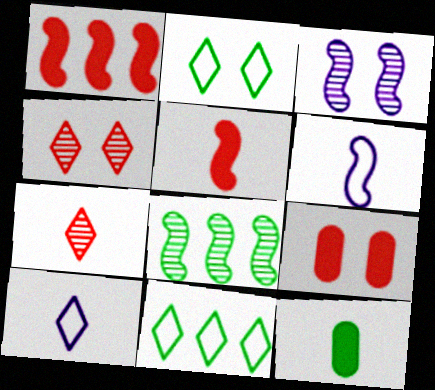[[2, 3, 9], 
[2, 8, 12], 
[6, 7, 12], 
[8, 9, 10]]